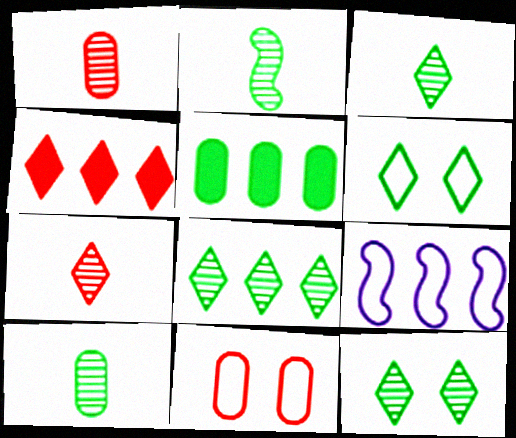[[2, 3, 10], 
[2, 5, 6], 
[3, 8, 12]]